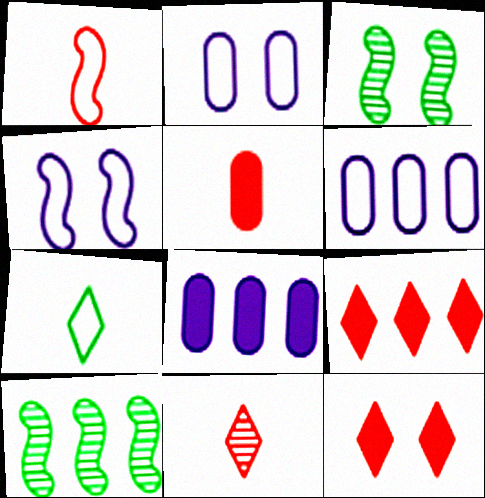[[1, 5, 11], 
[2, 3, 12], 
[6, 9, 10]]